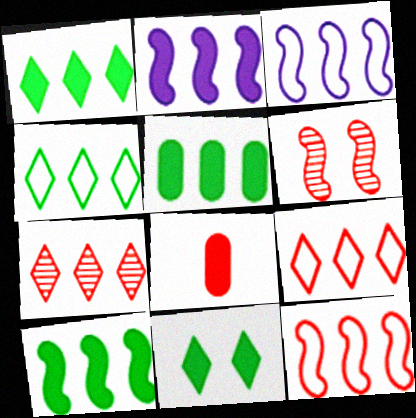[[1, 5, 10], 
[2, 8, 11], 
[3, 5, 7], 
[6, 8, 9]]